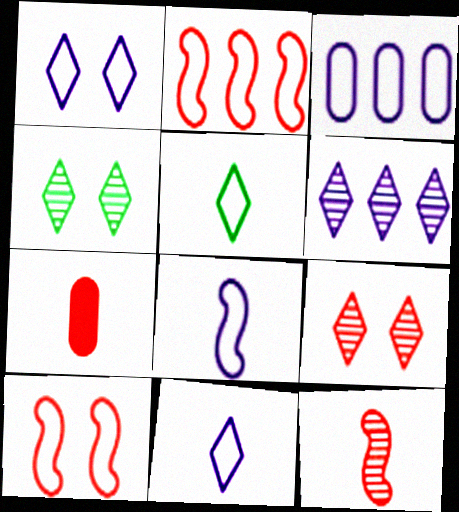[[1, 3, 8], 
[2, 7, 9], 
[3, 5, 10]]